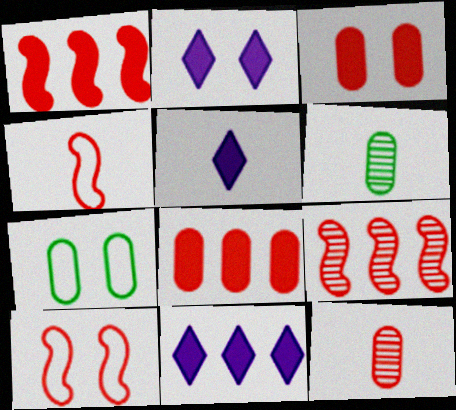[[2, 5, 11], 
[4, 5, 6], 
[5, 7, 9], 
[6, 10, 11]]